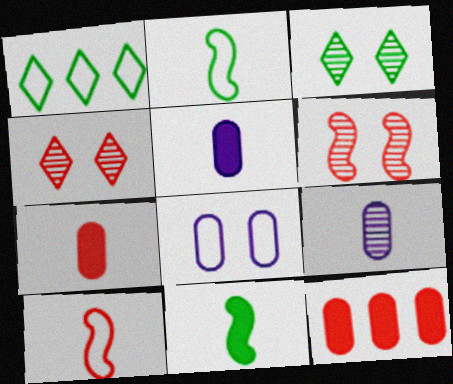[[1, 5, 6], 
[1, 8, 10], 
[4, 10, 12]]